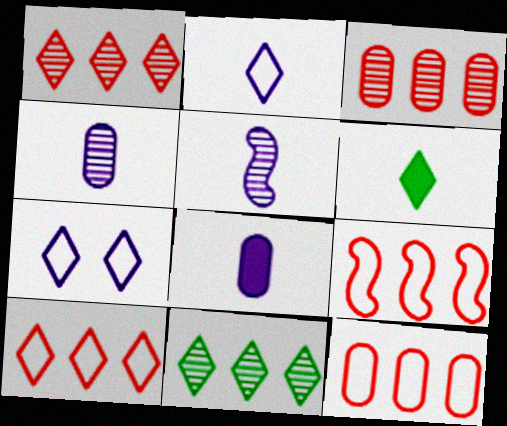[[1, 6, 7], 
[2, 5, 8], 
[9, 10, 12]]